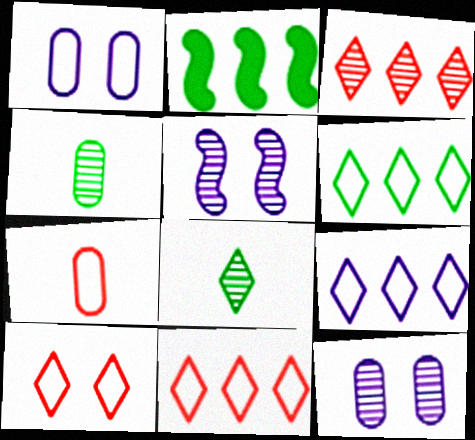[[3, 4, 5], 
[6, 9, 11]]